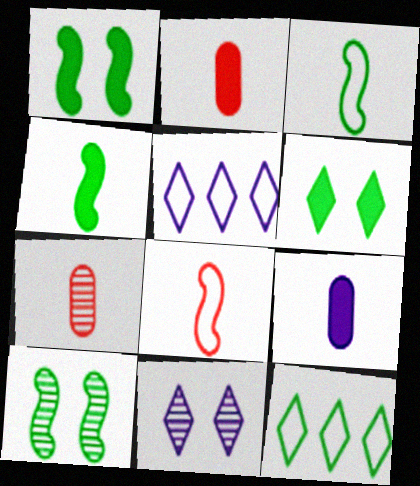[[1, 5, 7], 
[2, 5, 10]]